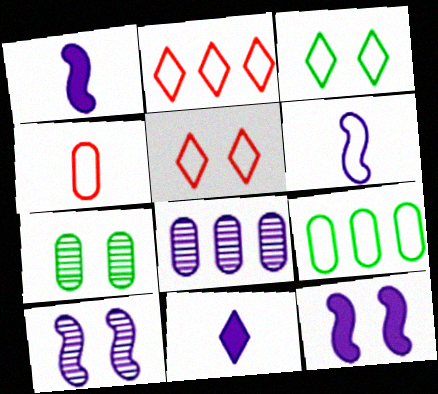[[1, 2, 7], 
[5, 6, 9], 
[5, 7, 12]]